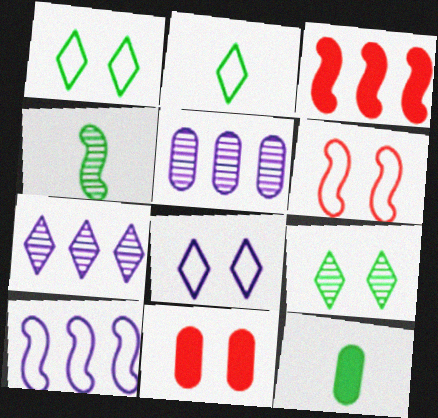[[2, 4, 12], 
[6, 7, 12]]